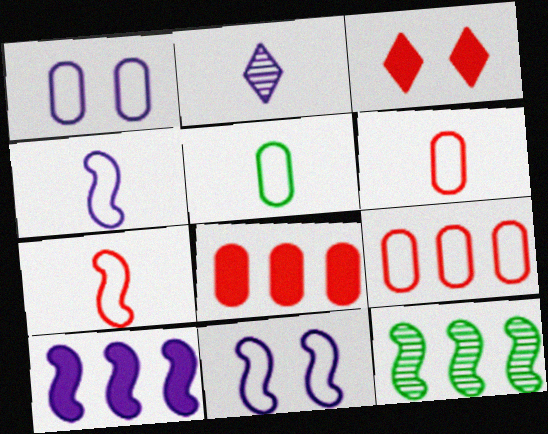[[1, 2, 10], 
[1, 5, 9]]